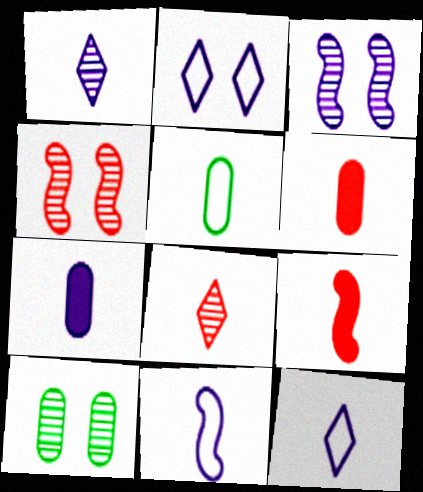[[1, 5, 9], 
[1, 7, 11]]